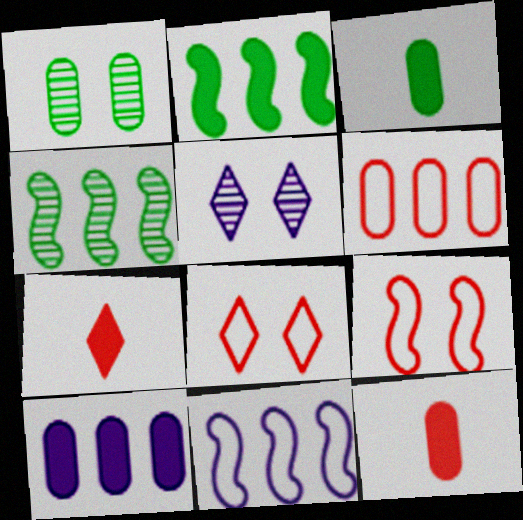[[1, 7, 11]]